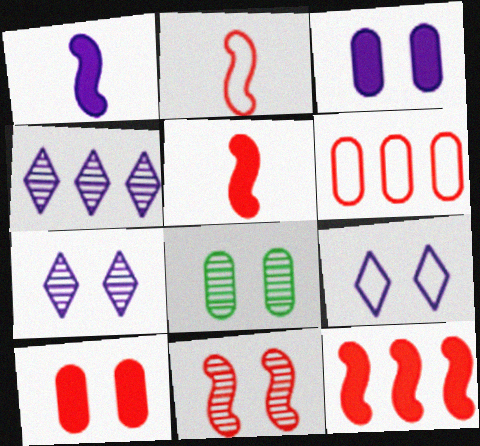[[2, 11, 12], 
[7, 8, 11]]